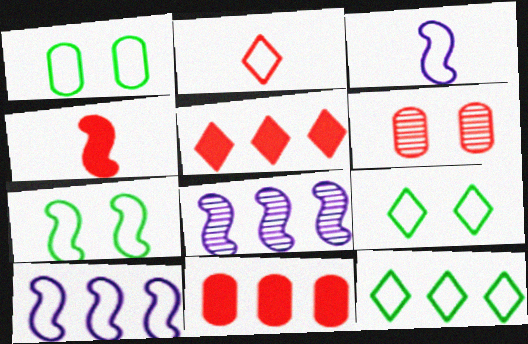[[1, 2, 10], 
[1, 7, 9], 
[4, 7, 8], 
[8, 11, 12]]